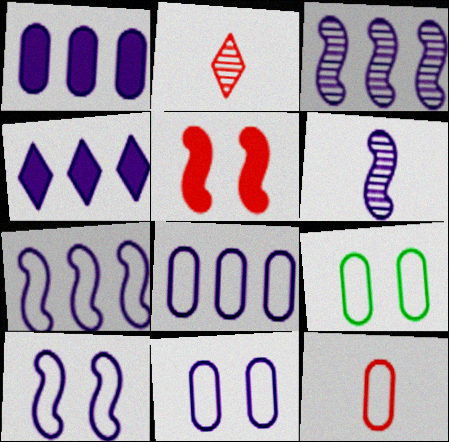[[3, 4, 8], 
[4, 6, 11], 
[8, 9, 12]]